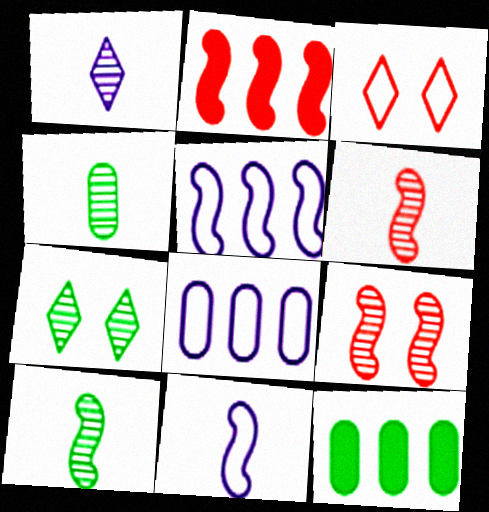[[1, 4, 6]]